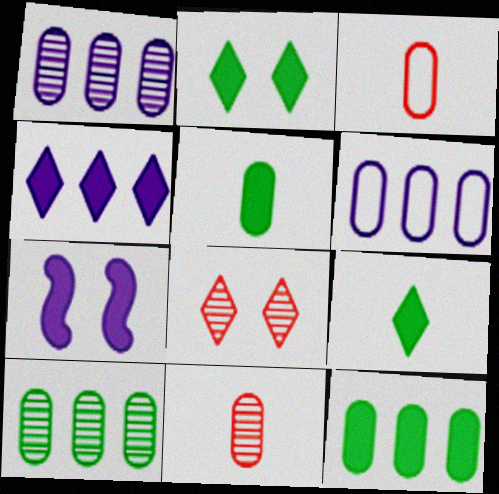[]